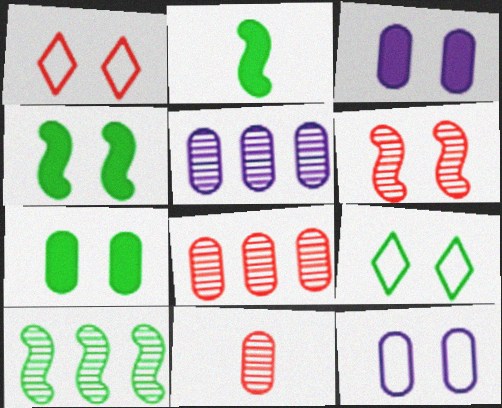[[1, 2, 5], 
[3, 6, 9]]